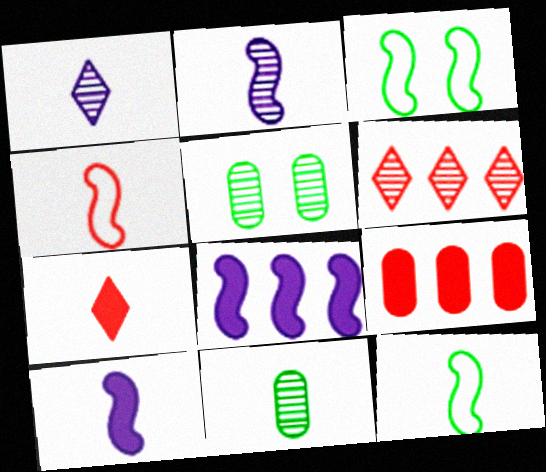[[1, 3, 9], 
[2, 5, 6]]